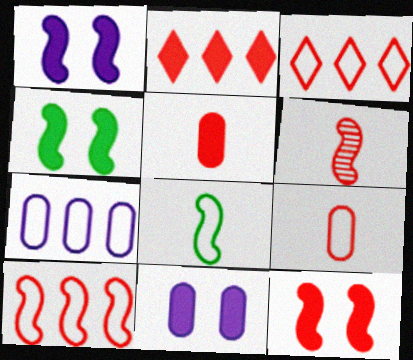[[1, 4, 12], 
[2, 5, 12], 
[6, 10, 12]]